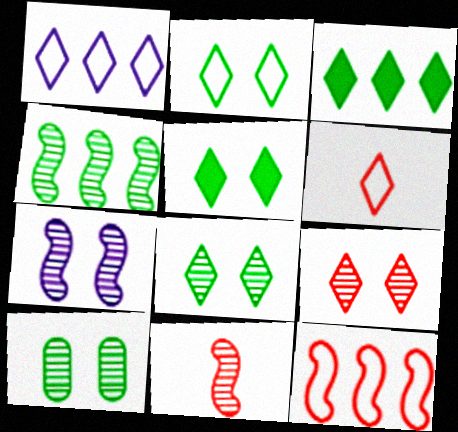[[1, 2, 6], 
[2, 5, 8], 
[4, 7, 11], 
[7, 9, 10]]